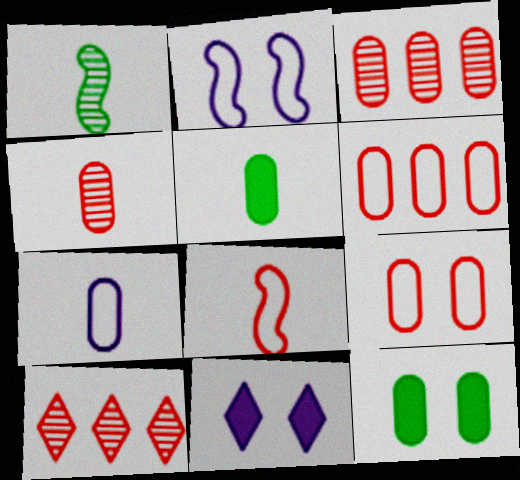[[1, 6, 11], 
[2, 5, 10], 
[3, 7, 12], 
[4, 5, 7]]